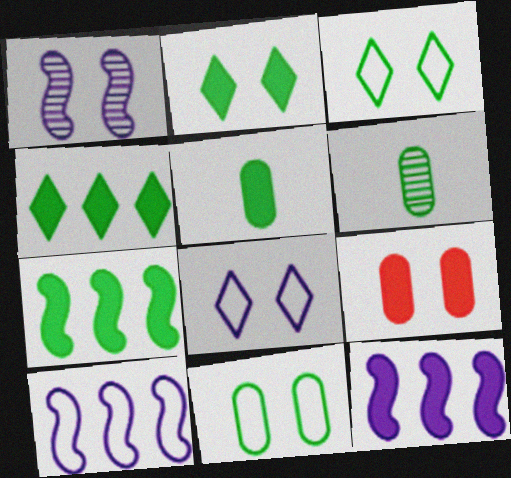[[1, 3, 9], 
[2, 5, 7], 
[3, 6, 7]]